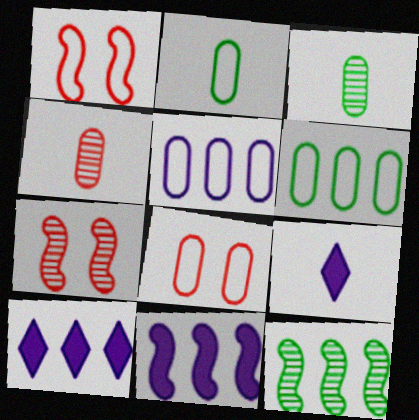[[1, 3, 10], 
[2, 5, 8], 
[2, 7, 10], 
[6, 7, 9], 
[8, 9, 12]]